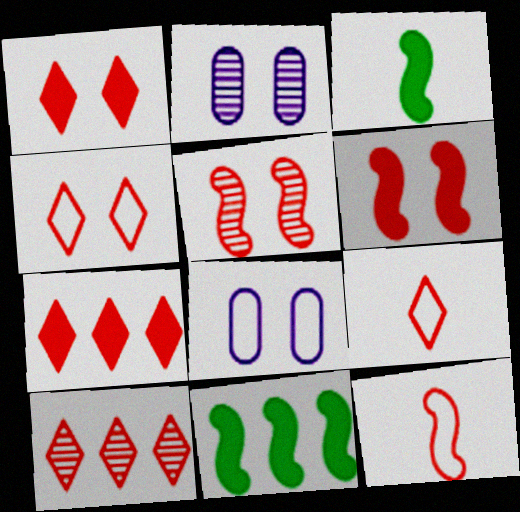[[1, 9, 10], 
[2, 9, 11], 
[3, 8, 10]]